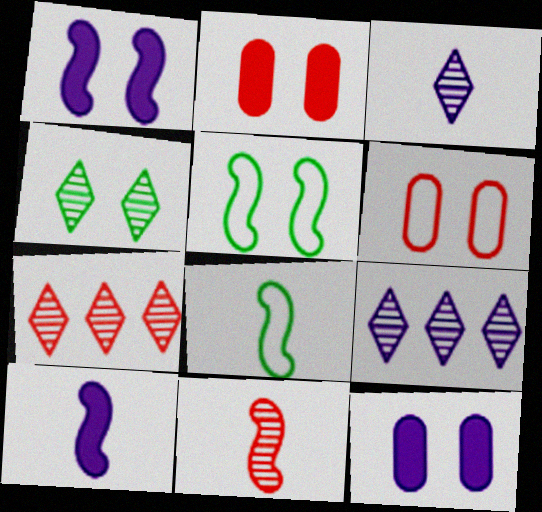[[1, 4, 6], 
[2, 8, 9], 
[3, 4, 7], 
[7, 8, 12], 
[8, 10, 11]]